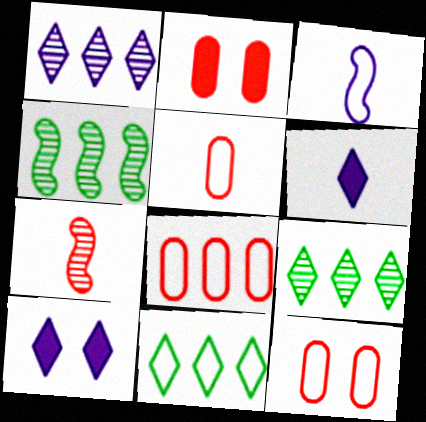[[2, 3, 9], 
[3, 11, 12], 
[4, 5, 10], 
[4, 6, 12], 
[5, 8, 12]]